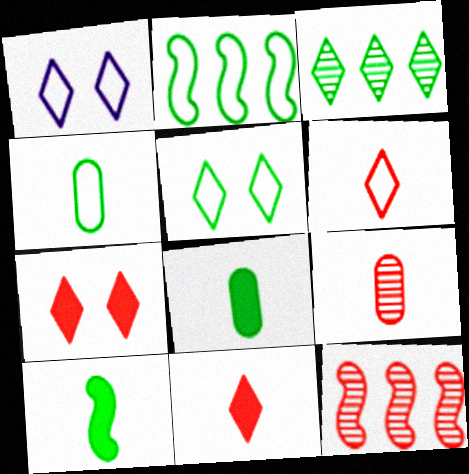[[1, 3, 11], 
[1, 8, 12], 
[2, 4, 5]]